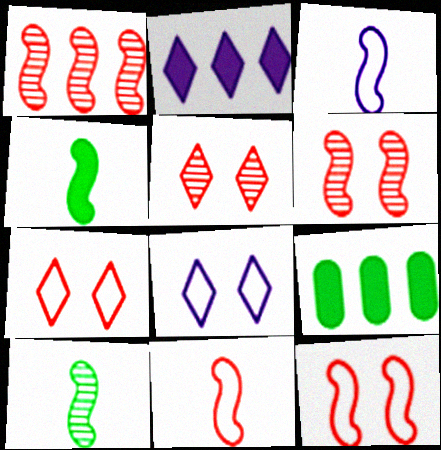[[3, 5, 9]]